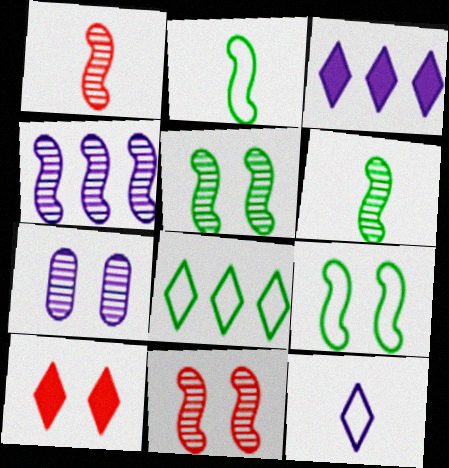[[1, 4, 5], 
[4, 6, 11], 
[7, 9, 10]]